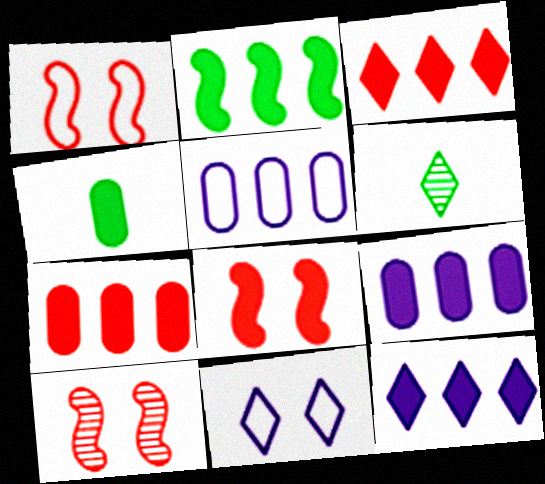[[1, 6, 9], 
[1, 8, 10], 
[2, 3, 9], 
[2, 7, 12], 
[3, 6, 11], 
[4, 8, 12], 
[5, 6, 8]]